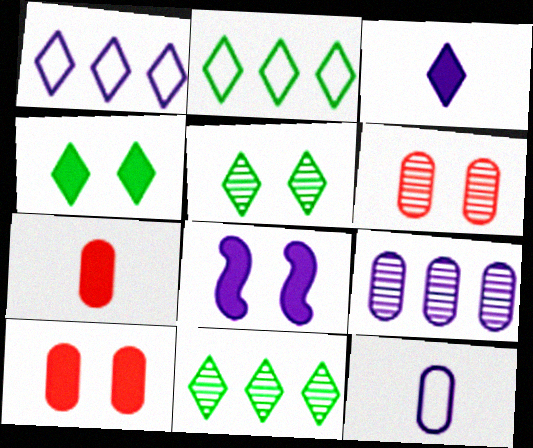[[4, 8, 10]]